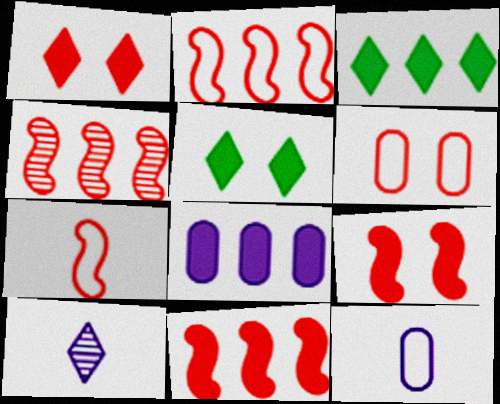[[2, 4, 11], 
[3, 8, 11], 
[4, 5, 12], 
[4, 7, 9]]